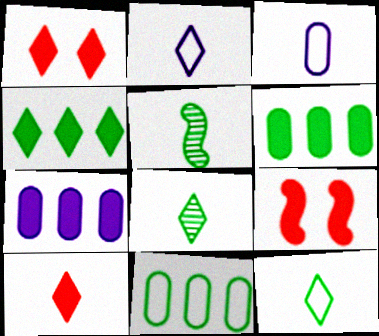[[2, 8, 10], 
[3, 5, 10]]